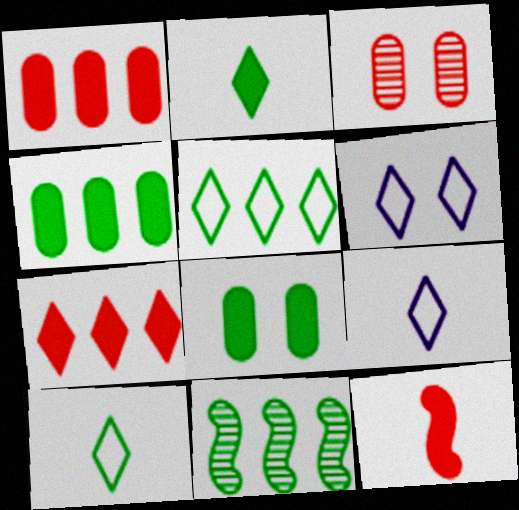[[4, 5, 11], 
[8, 10, 11]]